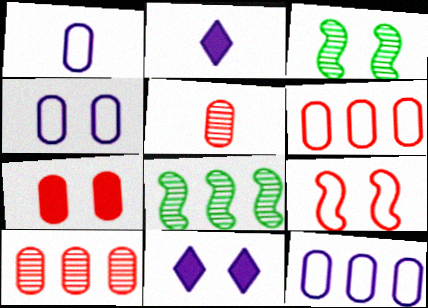[[1, 4, 12], 
[2, 3, 6], 
[5, 6, 7]]